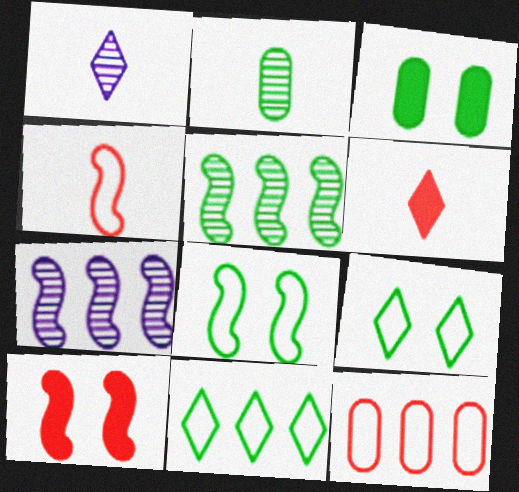[]